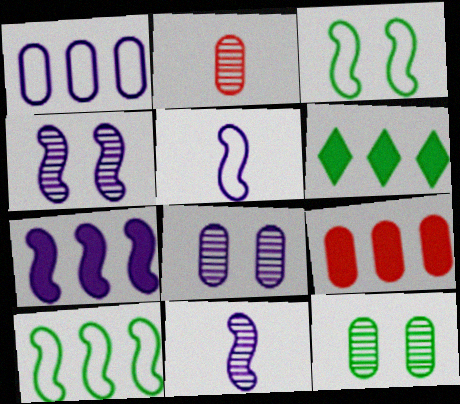[[4, 5, 7], 
[6, 7, 9]]